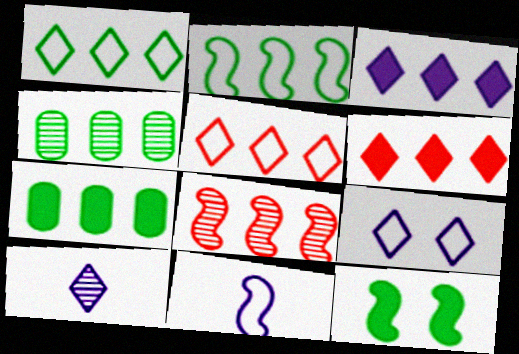[[3, 9, 10], 
[8, 11, 12]]